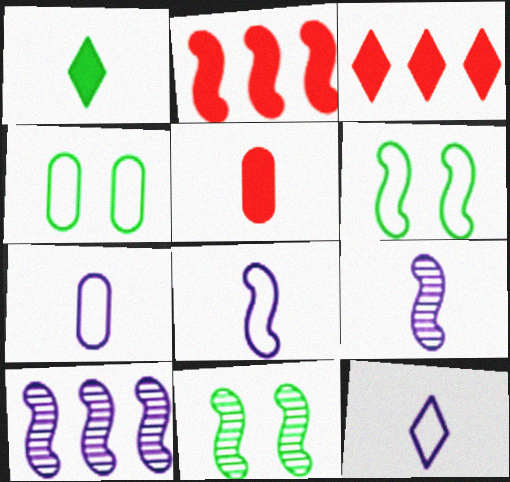[[2, 6, 9], 
[2, 8, 11], 
[3, 4, 9], 
[3, 7, 11], 
[7, 8, 12]]